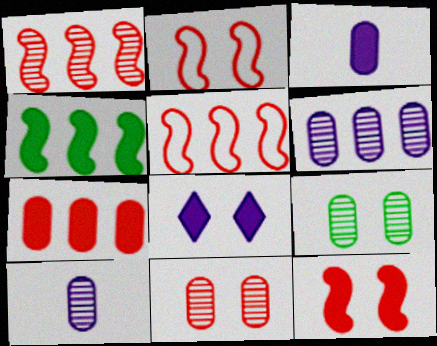[[2, 8, 9]]